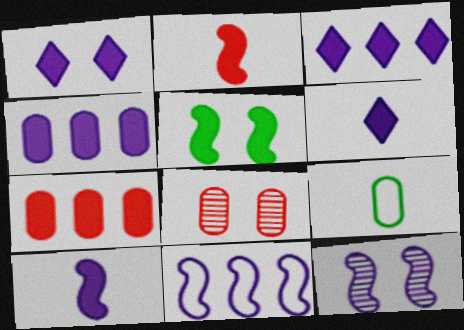[[1, 3, 6], 
[1, 4, 10], 
[4, 8, 9], 
[5, 6, 7], 
[10, 11, 12]]